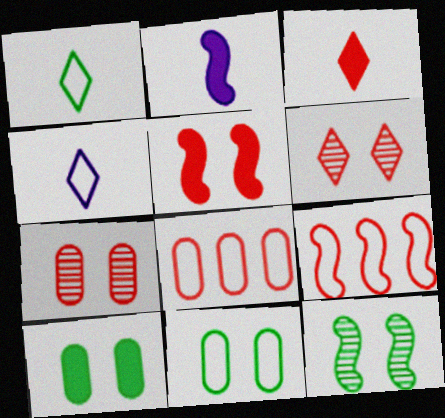[[2, 9, 12], 
[3, 7, 9], 
[4, 9, 11]]